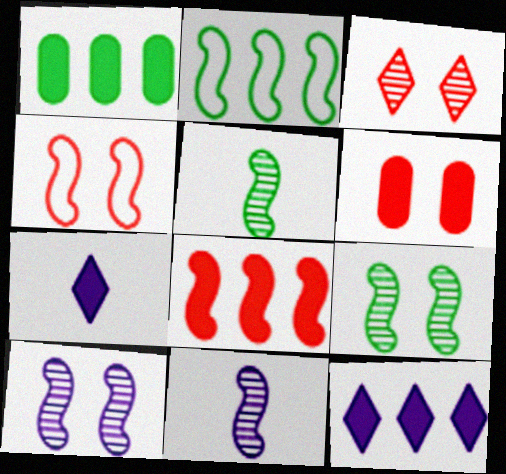[[1, 8, 12], 
[3, 4, 6]]